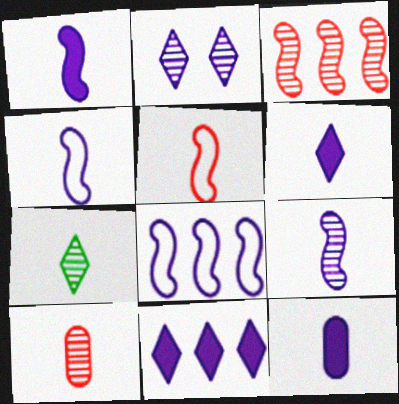[[1, 4, 9], 
[1, 6, 12], 
[2, 8, 12], 
[5, 7, 12], 
[7, 9, 10]]